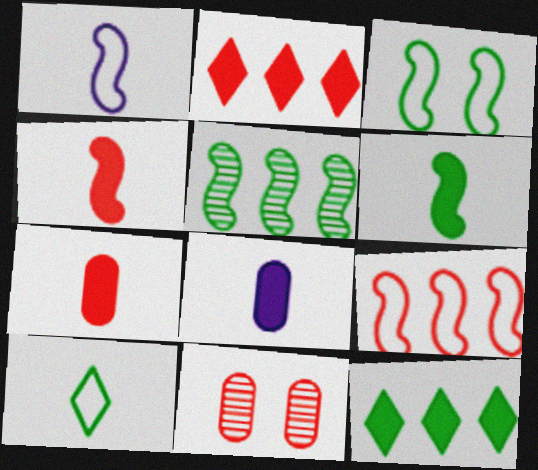[[1, 3, 9], 
[1, 11, 12], 
[3, 5, 6]]